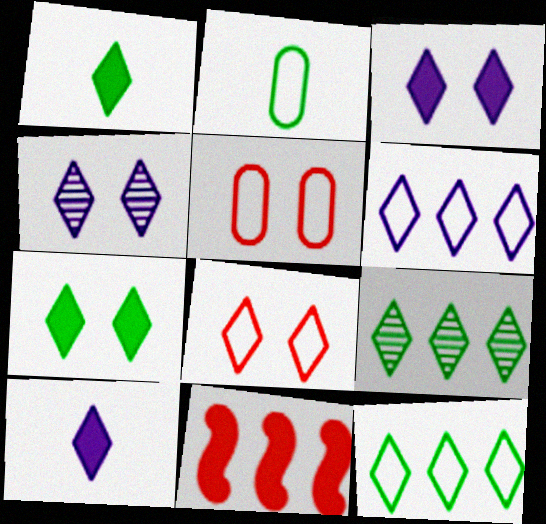[[2, 4, 11], 
[4, 6, 10], 
[4, 7, 8], 
[8, 9, 10]]